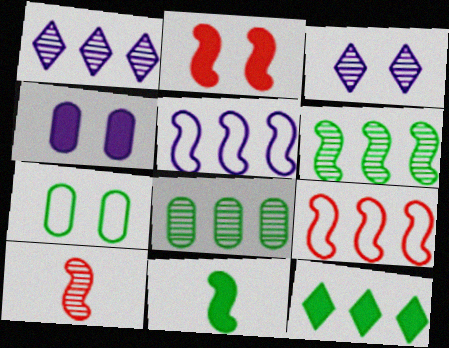[[2, 3, 7], 
[2, 9, 10], 
[3, 8, 10]]